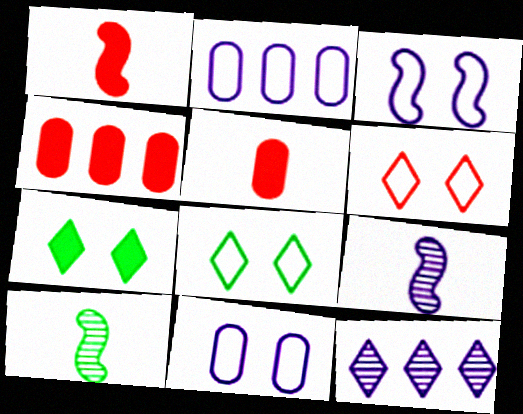[[4, 8, 9]]